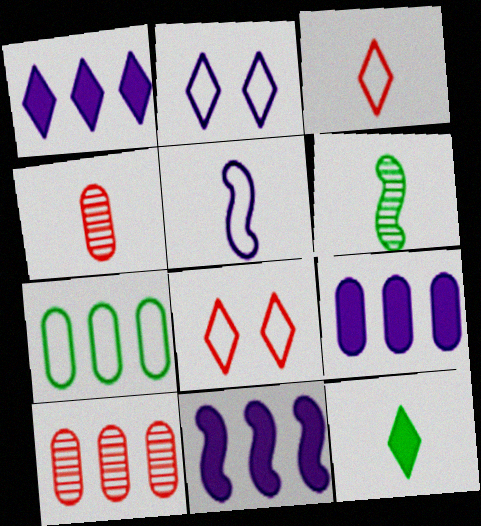[[1, 9, 11], 
[4, 5, 12], 
[5, 7, 8], 
[6, 8, 9], 
[7, 9, 10]]